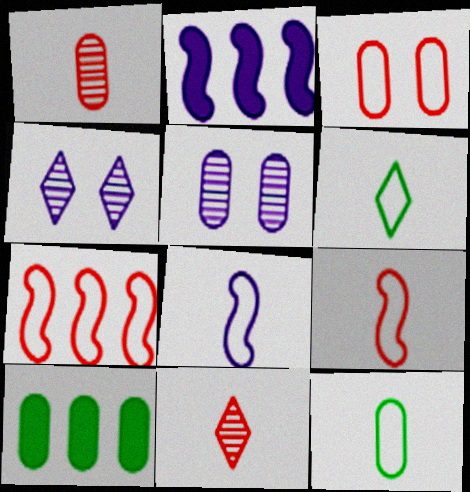[[4, 9, 10]]